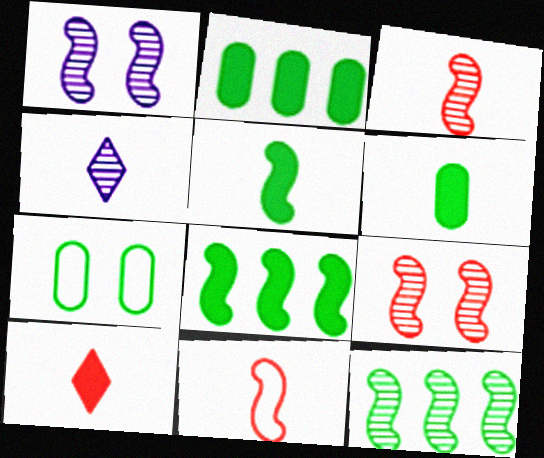[[1, 3, 12], 
[1, 8, 11], 
[4, 6, 11]]